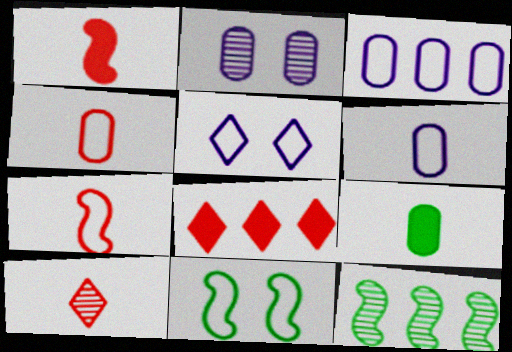[[1, 4, 10], 
[2, 10, 12], 
[3, 8, 12]]